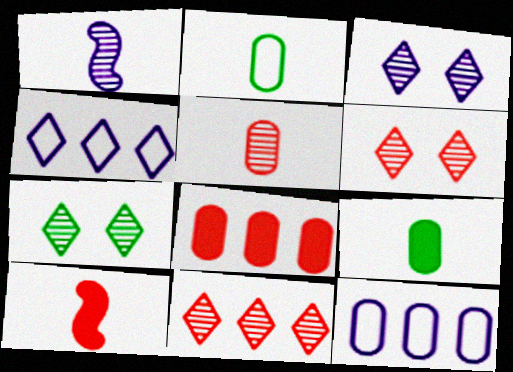[[3, 6, 7], 
[7, 10, 12]]